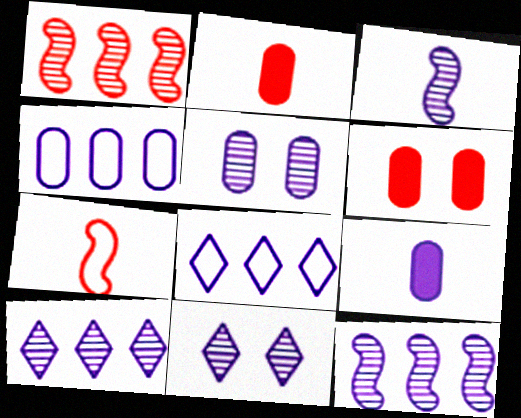[[3, 5, 10], 
[4, 5, 9]]